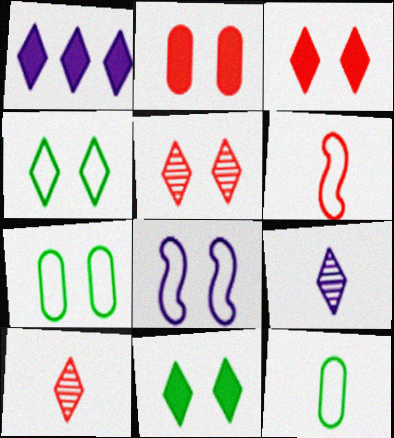[[1, 4, 10]]